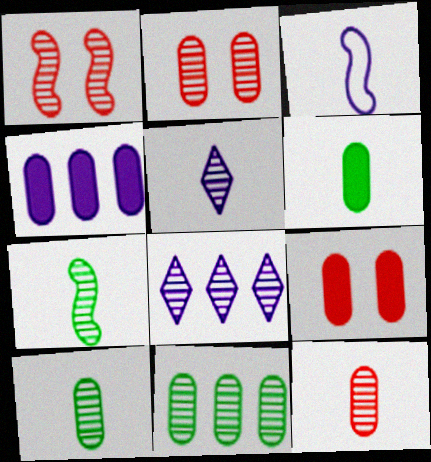[[1, 5, 11], 
[1, 8, 10], 
[2, 7, 8], 
[4, 6, 9], 
[5, 7, 12]]